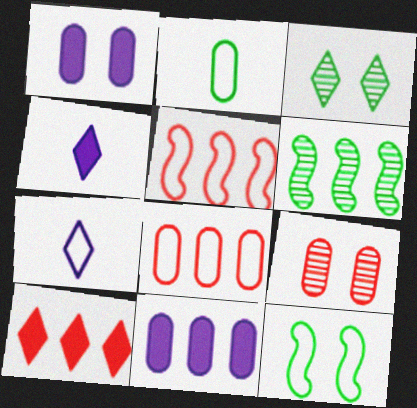[[2, 9, 11], 
[3, 7, 10], 
[7, 8, 12]]